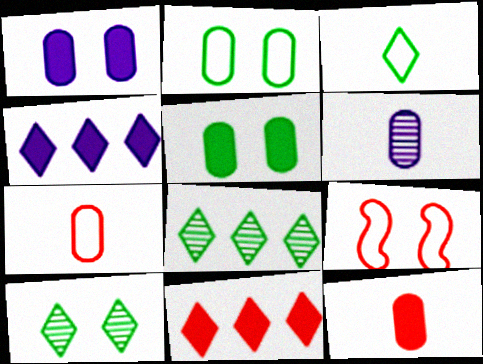[[1, 9, 10]]